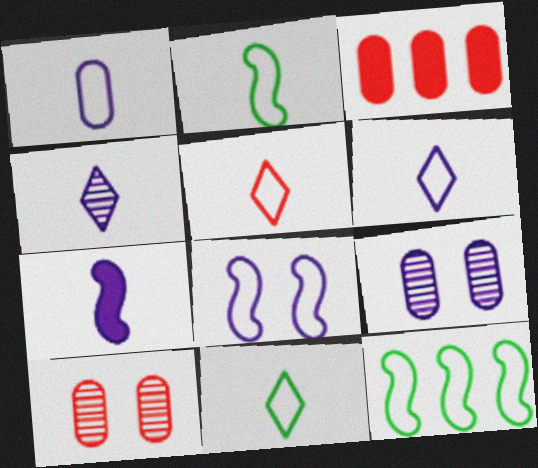[[1, 2, 5], 
[1, 4, 7], 
[5, 6, 11]]